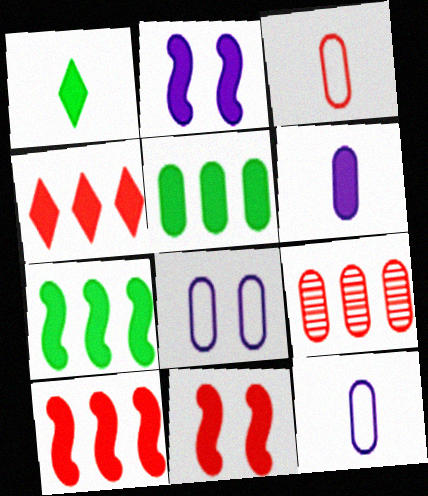[]